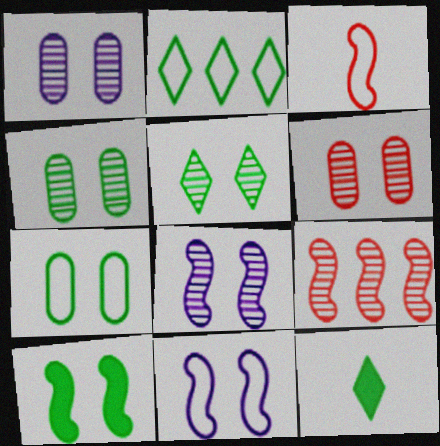[[1, 4, 6], 
[2, 5, 12], 
[5, 6, 8], 
[5, 7, 10]]